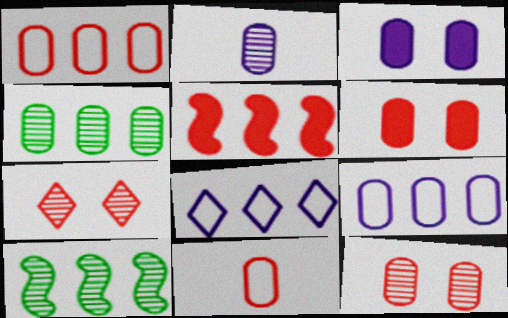[[2, 3, 9], 
[2, 4, 12], 
[2, 7, 10], 
[3, 4, 11], 
[4, 5, 8], 
[5, 7, 11]]